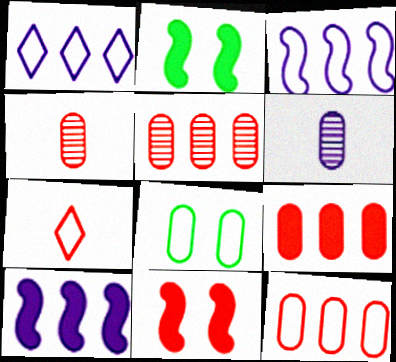[[1, 2, 4], 
[3, 7, 8], 
[5, 7, 11], 
[5, 9, 12], 
[6, 8, 9]]